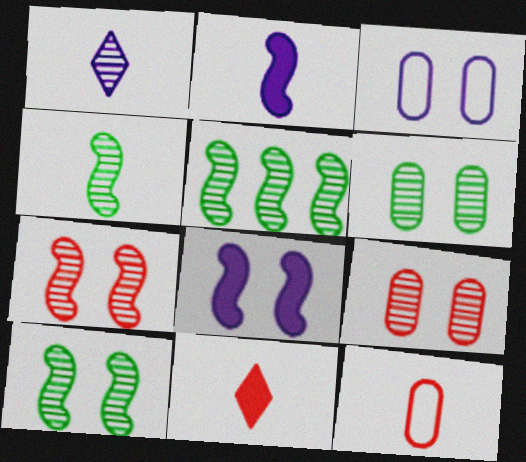[[1, 5, 9], 
[3, 5, 11], 
[4, 5, 10]]